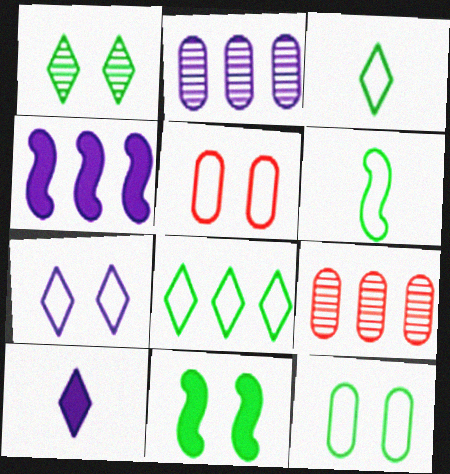[[1, 11, 12], 
[4, 8, 9], 
[6, 8, 12]]